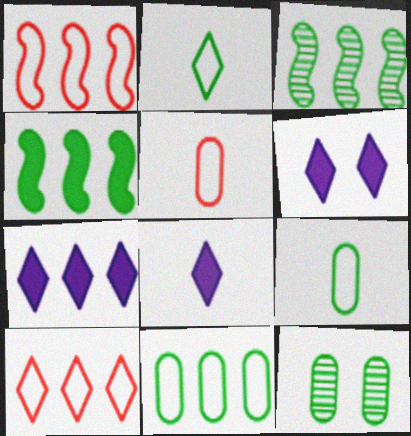[[1, 8, 12], 
[2, 4, 12], 
[3, 5, 6], 
[6, 7, 8]]